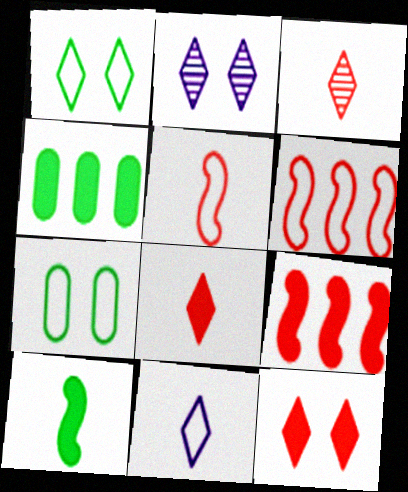[[1, 2, 12], 
[2, 4, 5], 
[6, 7, 11]]